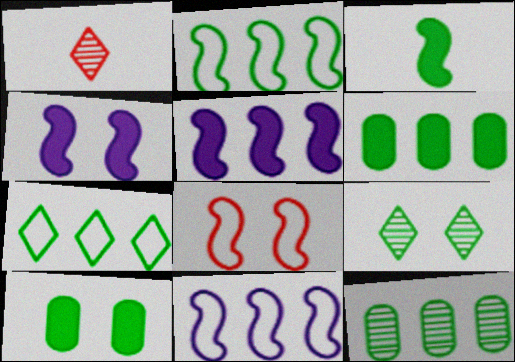[[1, 10, 11]]